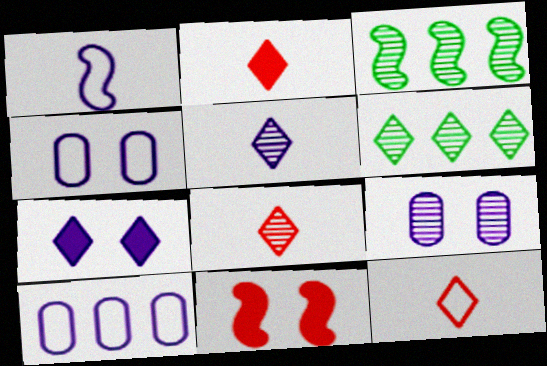[[1, 3, 11], 
[2, 3, 4], 
[2, 8, 12], 
[3, 8, 9], 
[6, 7, 12]]